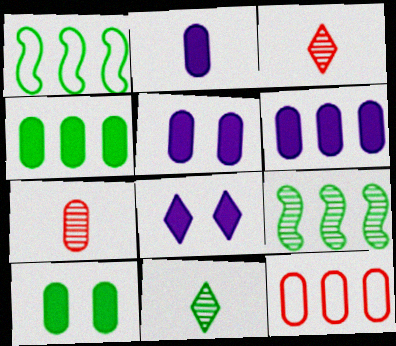[[1, 3, 5], 
[1, 7, 8], 
[1, 10, 11], 
[2, 5, 6]]